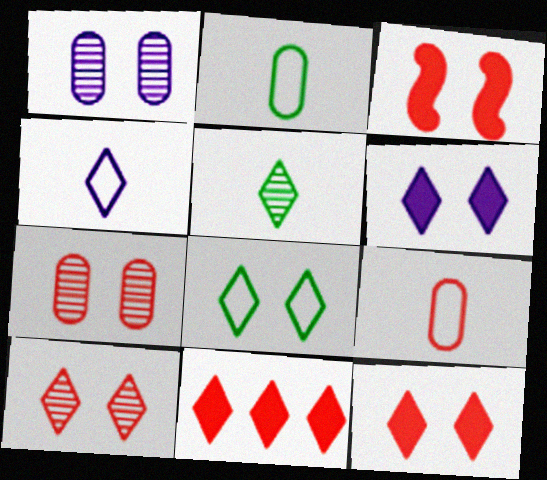[[1, 3, 8], 
[6, 8, 10]]